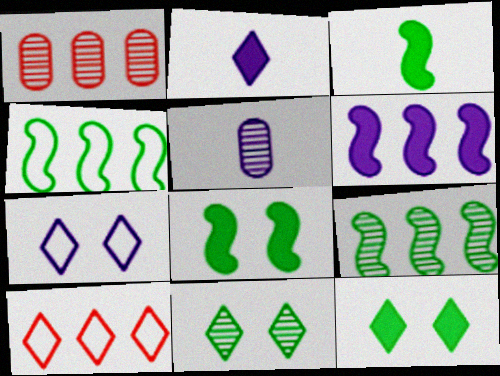[[1, 3, 7], 
[2, 10, 11], 
[5, 6, 7], 
[5, 8, 10]]